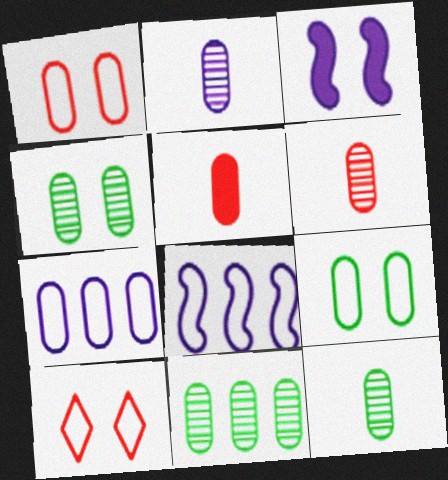[[2, 6, 12], 
[3, 4, 10], 
[4, 5, 7], 
[4, 11, 12]]